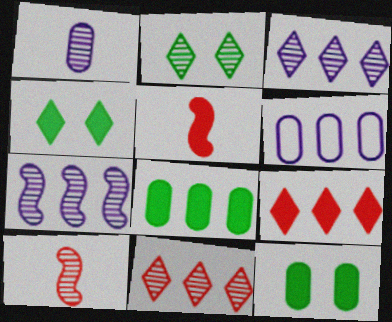[[2, 5, 6], 
[4, 6, 10]]